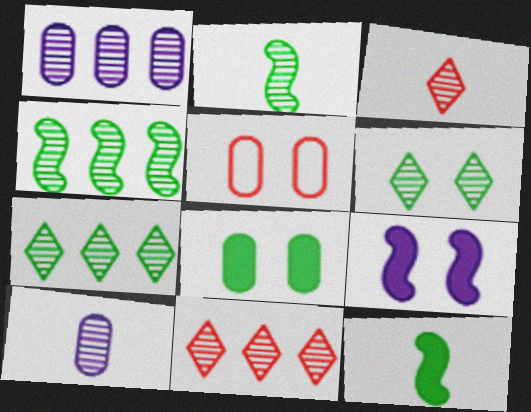[[1, 4, 11], 
[2, 3, 10], 
[5, 6, 9]]